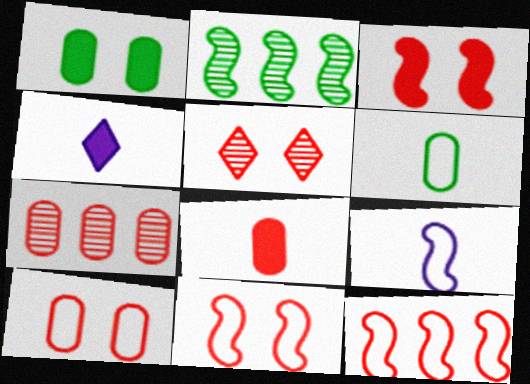[[2, 3, 9], 
[2, 4, 10], 
[3, 5, 10], 
[5, 8, 12], 
[7, 8, 10]]